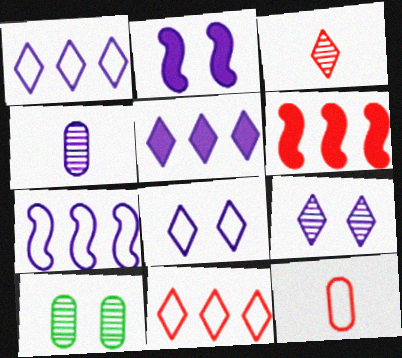[[1, 2, 4]]